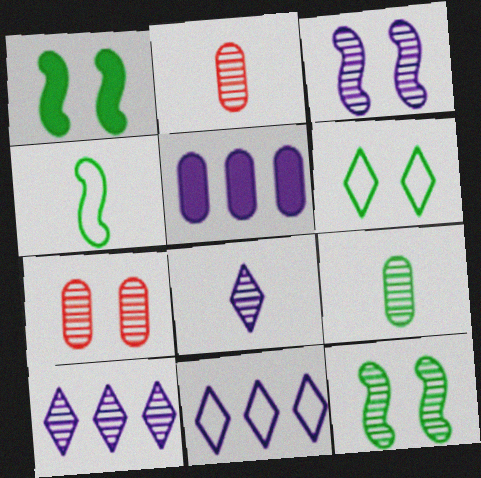[[1, 2, 11], 
[2, 10, 12]]